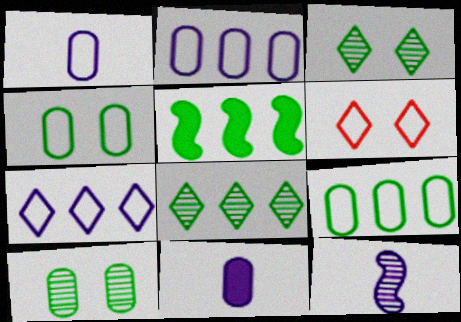[[5, 8, 9]]